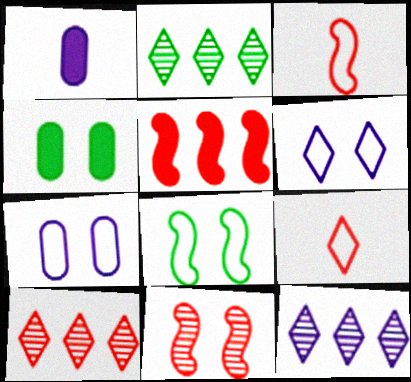[[1, 8, 10], 
[2, 10, 12], 
[3, 4, 12], 
[3, 5, 11], 
[4, 6, 11]]